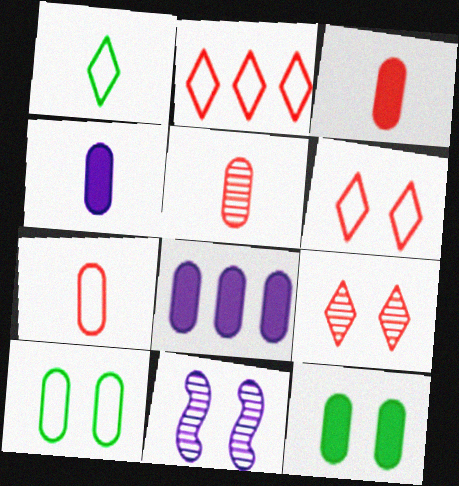[[3, 5, 7], 
[3, 8, 12], 
[5, 8, 10], 
[6, 11, 12]]